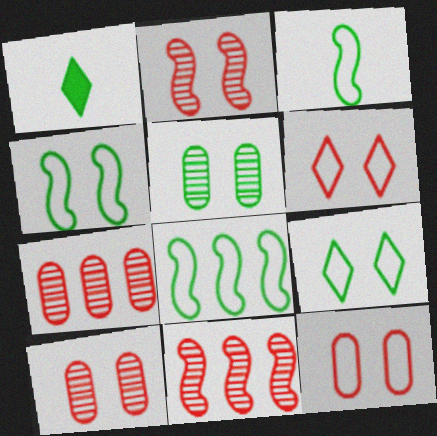[[1, 5, 8], 
[3, 4, 8]]